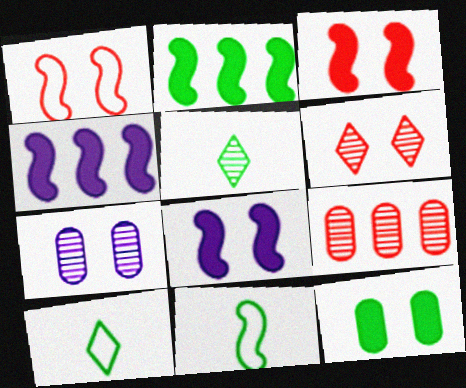[[8, 9, 10]]